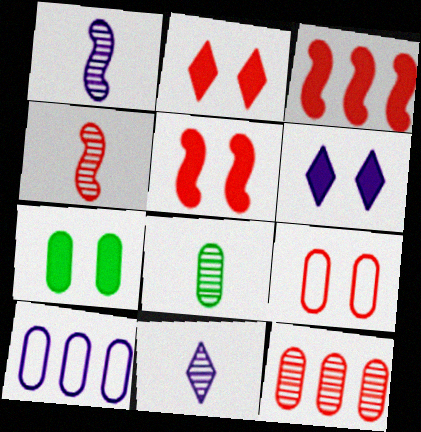[[1, 6, 10], 
[4, 8, 11], 
[5, 6, 7]]